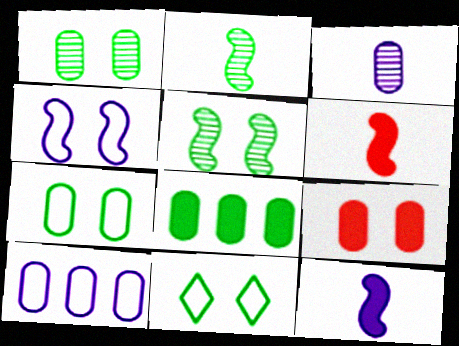[[2, 8, 11]]